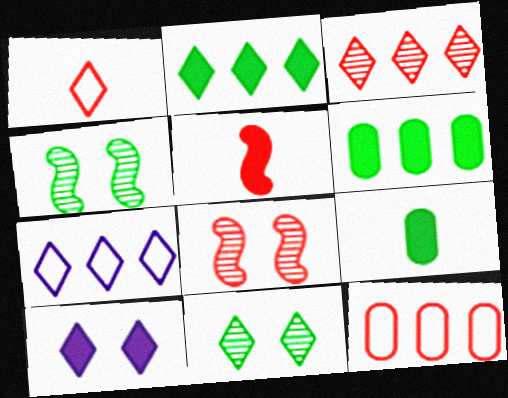[[2, 3, 7], 
[5, 6, 10], 
[7, 8, 9]]